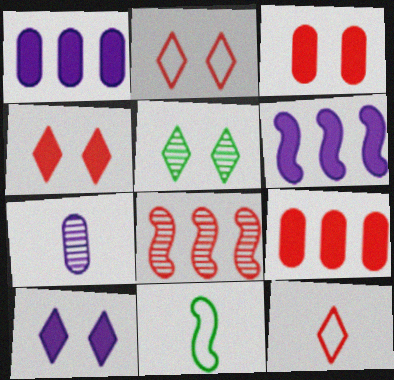[[2, 5, 10], 
[3, 8, 12], 
[5, 7, 8]]